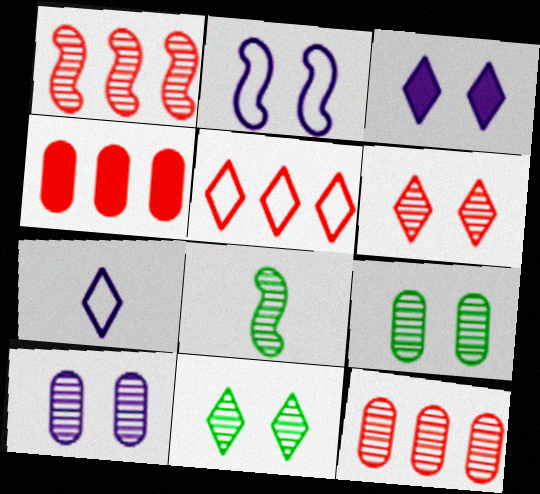[[1, 4, 5], 
[2, 3, 10]]